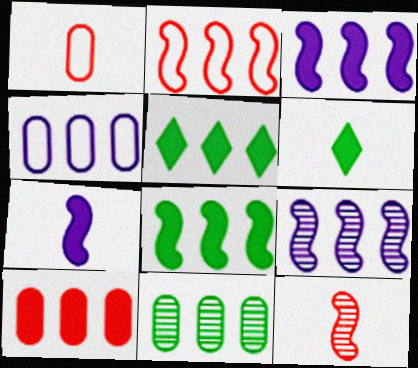[[2, 8, 9], 
[3, 5, 10], 
[4, 10, 11]]